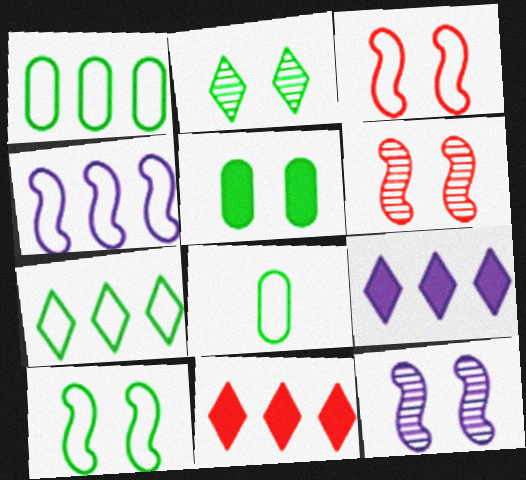[[2, 5, 10], 
[6, 8, 9], 
[7, 8, 10], 
[8, 11, 12]]